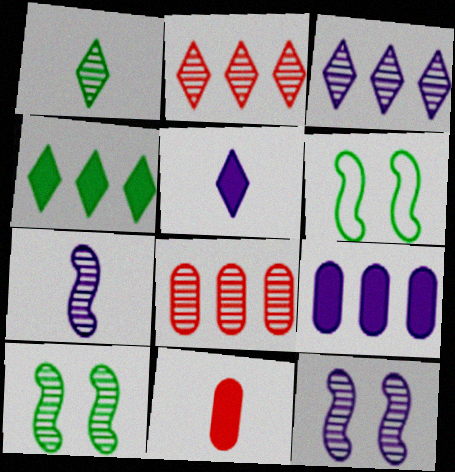[[1, 8, 12], 
[3, 6, 11], 
[5, 6, 8]]